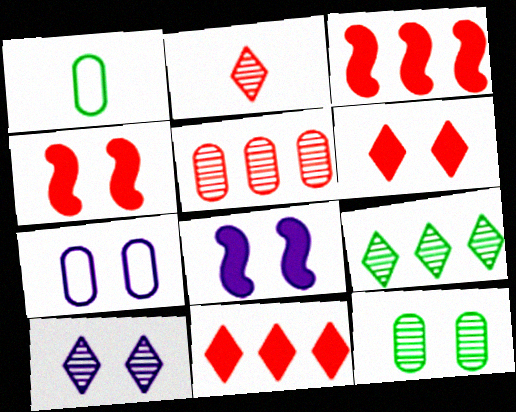[[1, 3, 10], 
[2, 9, 10], 
[7, 8, 10]]